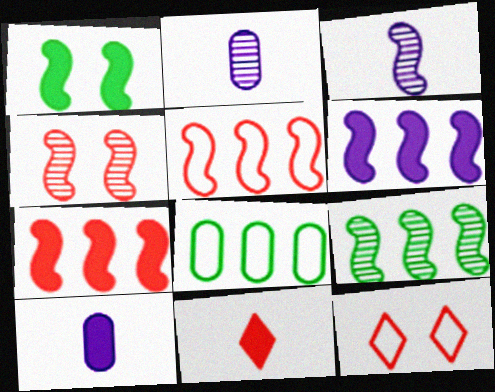[[1, 3, 5], 
[3, 4, 9], 
[5, 6, 9], 
[9, 10, 12]]